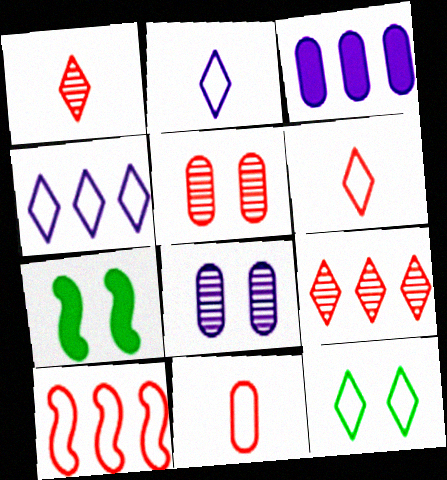[[4, 6, 12]]